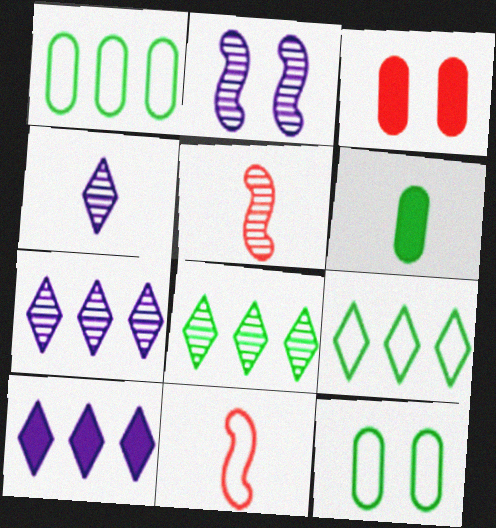[[4, 6, 11], 
[5, 10, 12]]